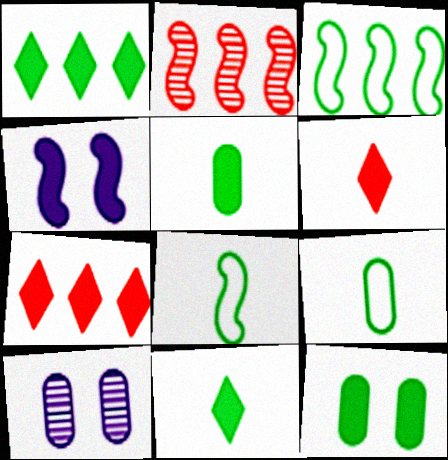[[2, 4, 8], 
[3, 6, 10], 
[4, 5, 7], 
[7, 8, 10]]